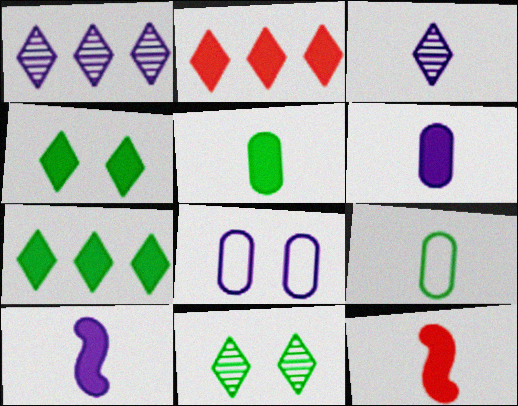[[1, 8, 10], 
[3, 9, 12]]